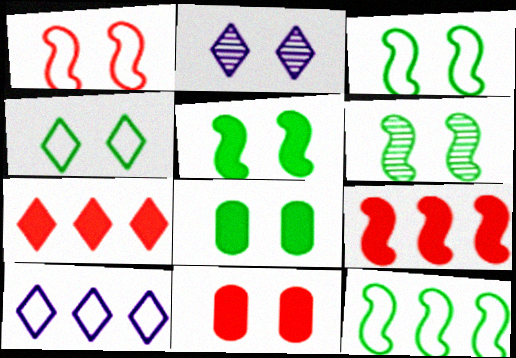[[1, 2, 8], 
[2, 3, 11], 
[3, 5, 6], 
[4, 6, 8]]